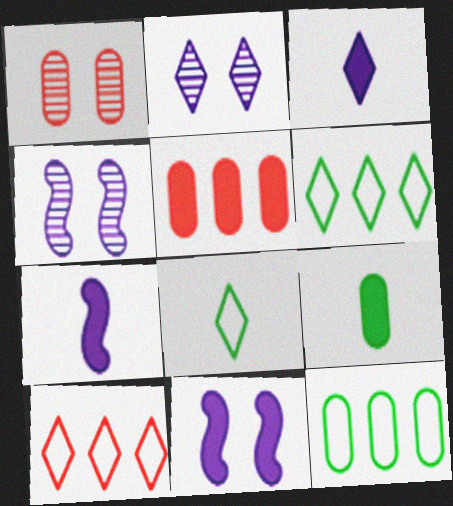[[1, 6, 7], 
[4, 5, 8], 
[4, 9, 10]]